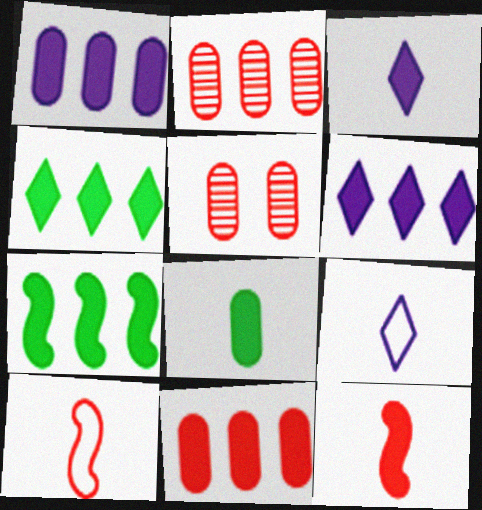[[3, 8, 12], 
[5, 7, 9], 
[6, 7, 11]]